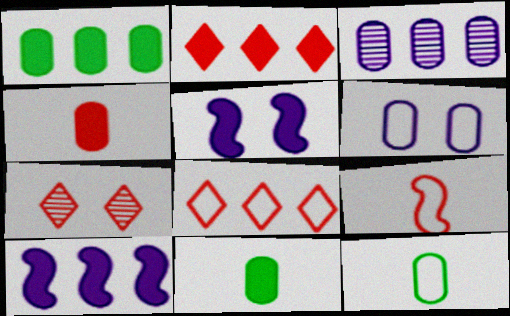[[1, 2, 10], 
[2, 5, 11], 
[7, 10, 12]]